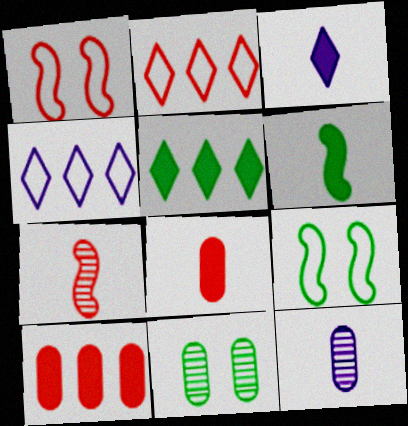[[1, 5, 12], 
[3, 6, 8]]